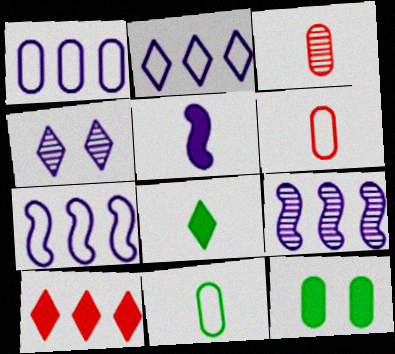[[1, 2, 7], 
[1, 3, 12], 
[1, 4, 5], 
[5, 10, 12]]